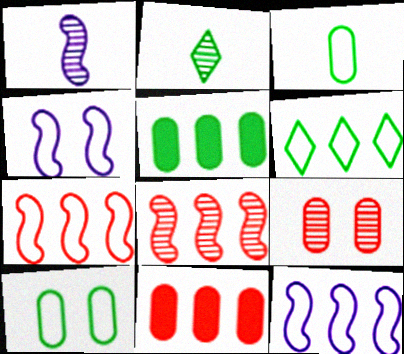[[2, 4, 11]]